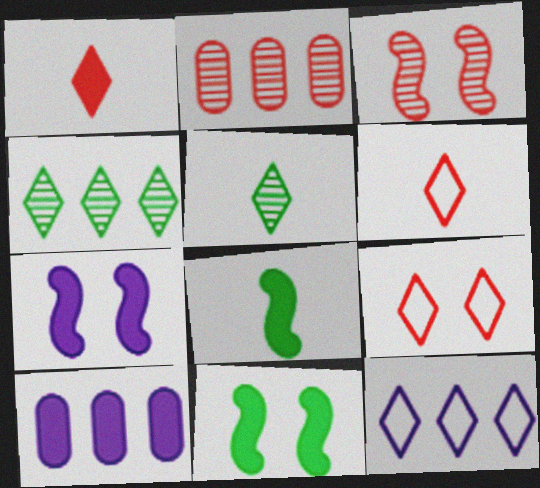[[1, 10, 11]]